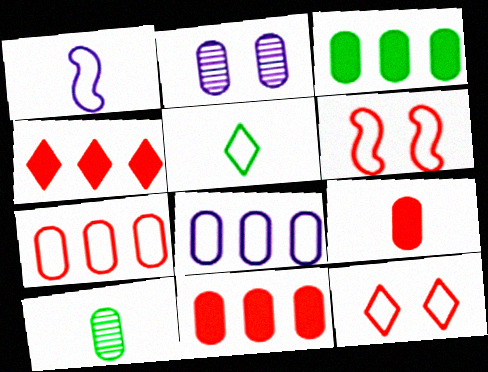[[5, 6, 8]]